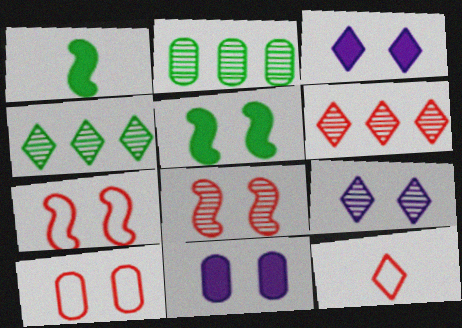[[3, 4, 12], 
[5, 9, 10]]